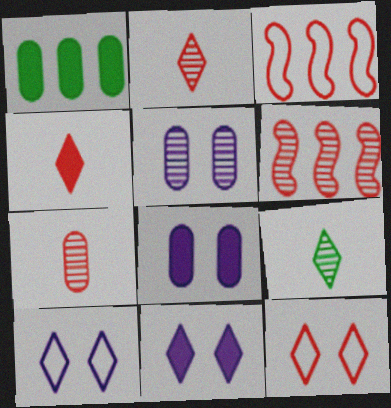[[3, 8, 9], 
[5, 6, 9]]